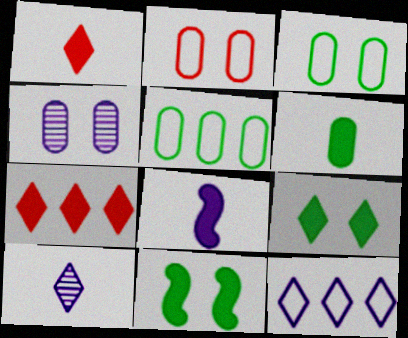[[1, 6, 8], 
[4, 8, 12]]